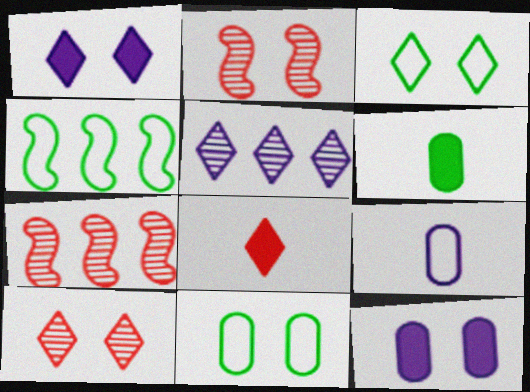[[1, 2, 11], 
[1, 3, 10], 
[2, 3, 12], 
[3, 5, 8]]